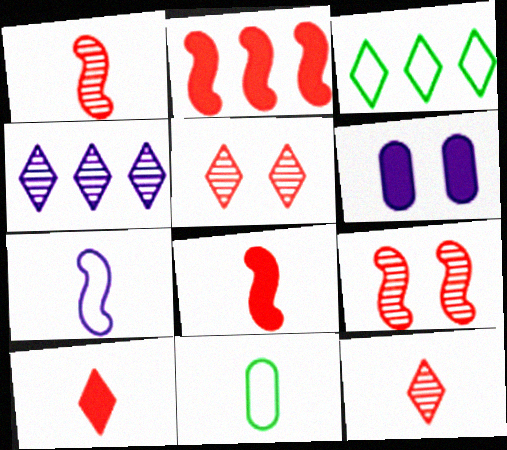[[1, 3, 6], 
[4, 6, 7]]